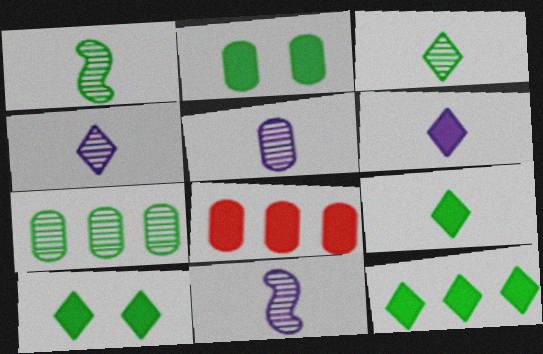[[4, 5, 11], 
[9, 10, 12]]